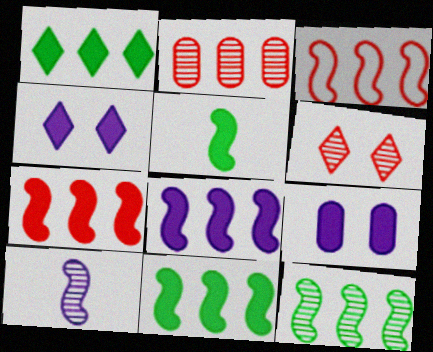[[3, 8, 12], 
[7, 8, 11]]